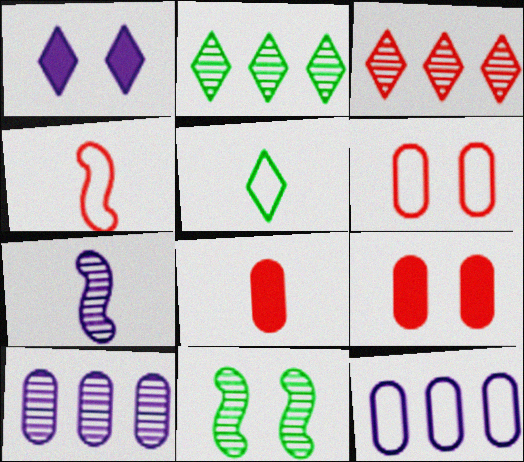[[1, 3, 5], 
[1, 6, 11], 
[1, 7, 12], 
[3, 4, 9], 
[5, 7, 8]]